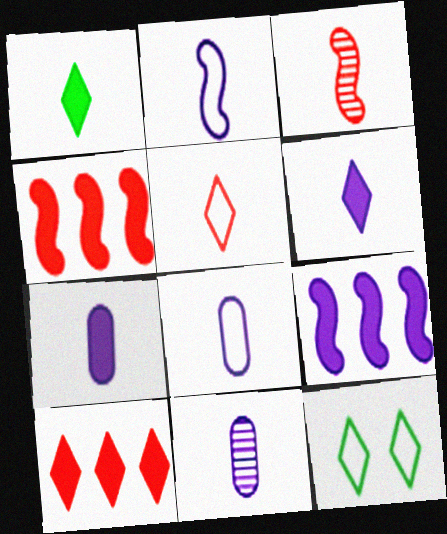[[1, 3, 8], 
[2, 6, 11], 
[4, 11, 12], 
[7, 8, 11]]